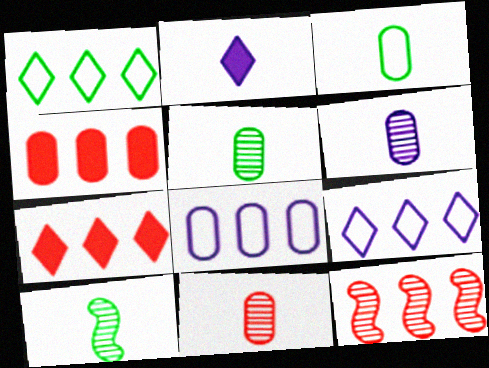[[5, 6, 11]]